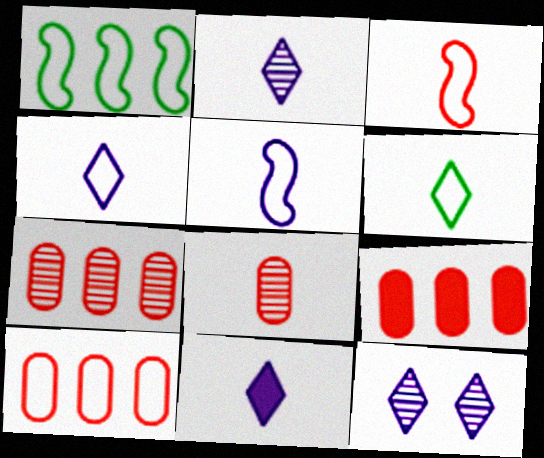[[2, 4, 11], 
[7, 9, 10]]